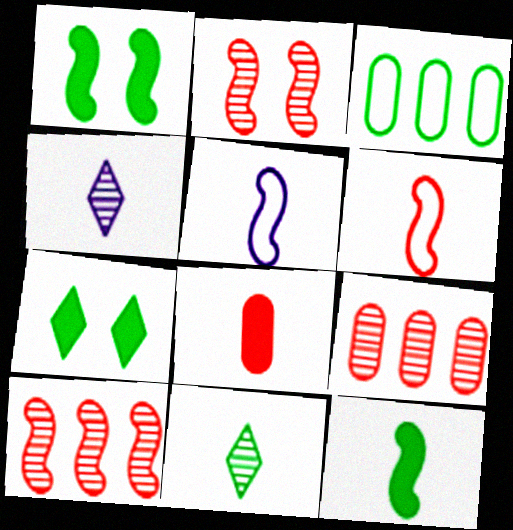[[1, 3, 11], 
[1, 5, 10], 
[5, 7, 9], 
[5, 8, 11]]